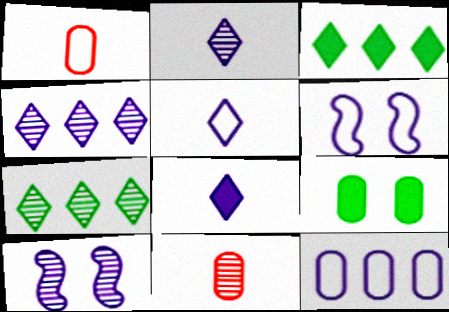[[1, 3, 10], 
[2, 5, 8], 
[3, 6, 11], 
[5, 6, 12], 
[7, 10, 11], 
[8, 10, 12], 
[9, 11, 12]]